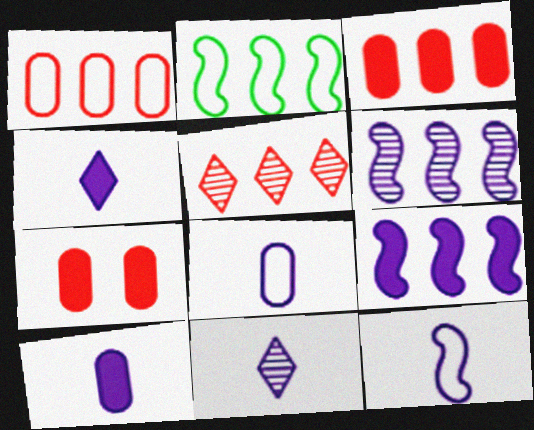[[2, 7, 11], 
[10, 11, 12]]